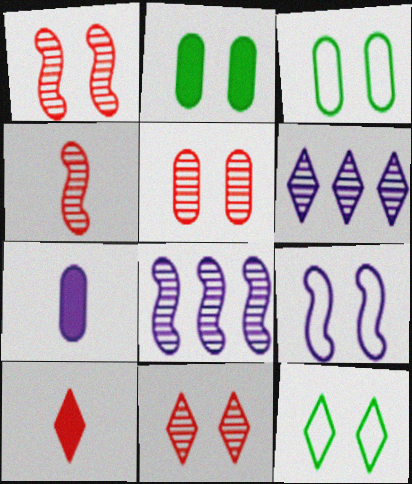[[1, 5, 11], 
[2, 9, 11], 
[3, 8, 10], 
[6, 7, 9], 
[6, 10, 12]]